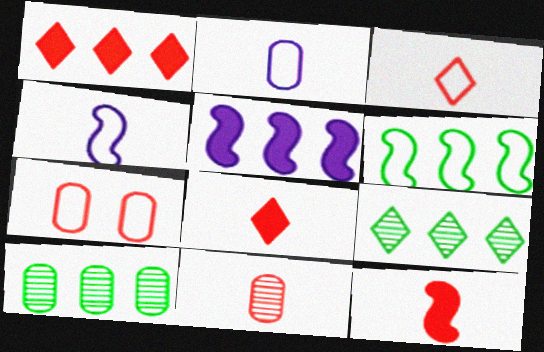[[3, 11, 12]]